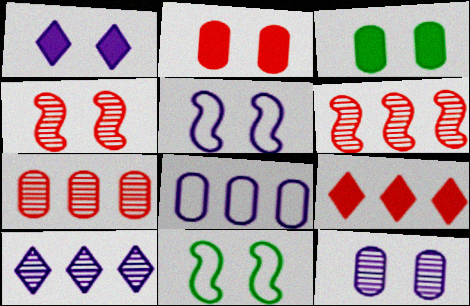[[1, 5, 12]]